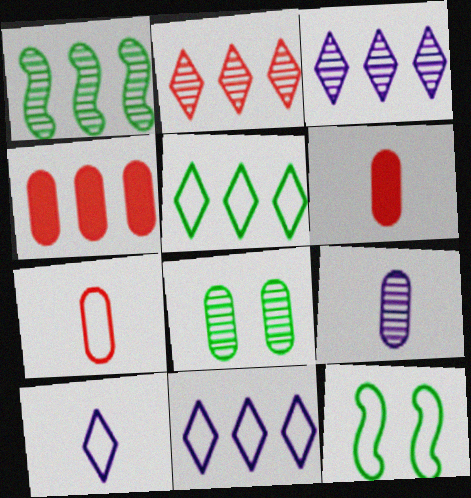[[1, 4, 11], 
[3, 6, 12], 
[7, 11, 12]]